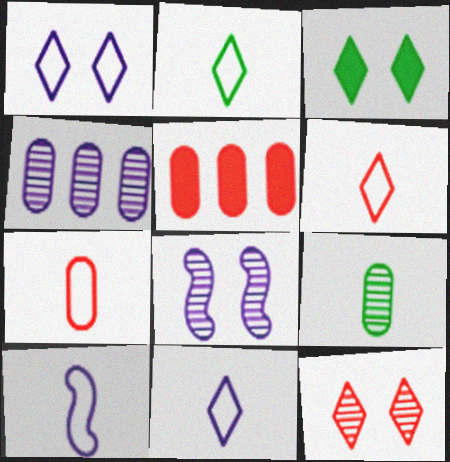[[1, 3, 12], 
[2, 5, 8], 
[2, 6, 11], 
[2, 7, 10]]